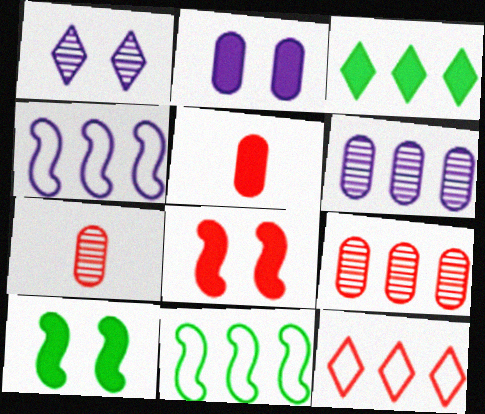[[1, 5, 11], 
[3, 4, 9], 
[7, 8, 12]]